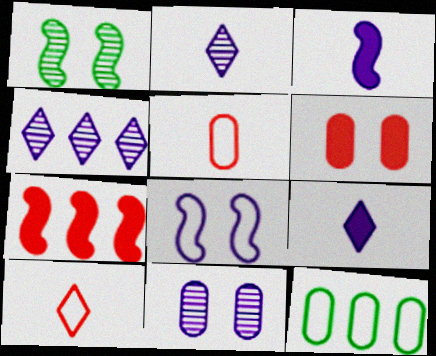[[4, 7, 12], 
[8, 10, 12]]